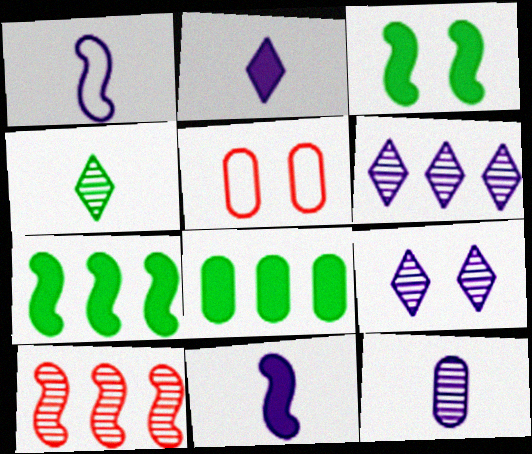[[1, 2, 12], 
[1, 3, 10], 
[3, 5, 9], 
[5, 8, 12]]